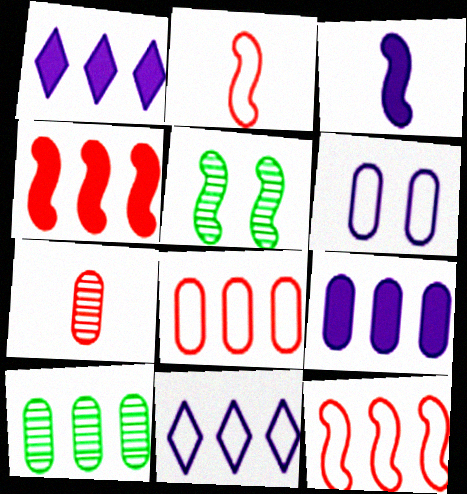[[1, 10, 12], 
[3, 5, 12], 
[4, 10, 11], 
[8, 9, 10]]